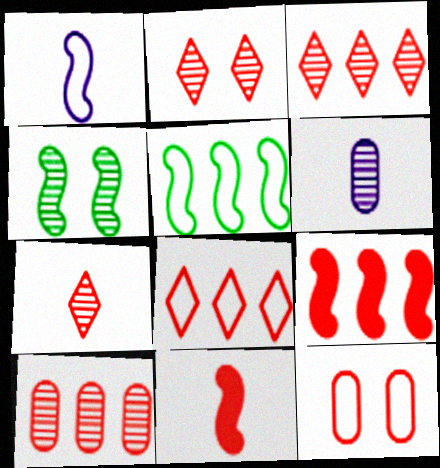[[1, 4, 9], 
[2, 3, 7], 
[3, 4, 6], 
[3, 11, 12], 
[7, 9, 12], 
[8, 9, 10]]